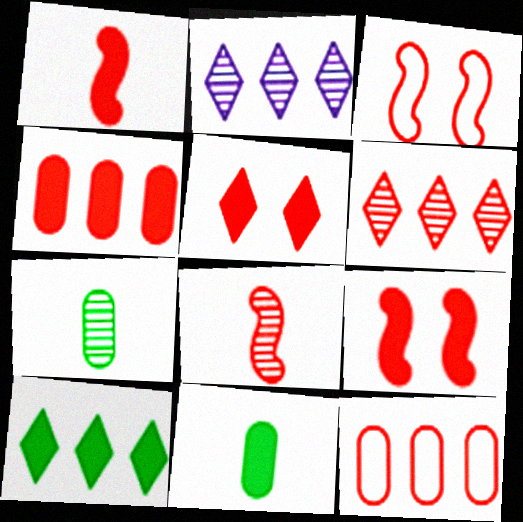[[1, 4, 5], 
[2, 3, 11], 
[5, 8, 12]]